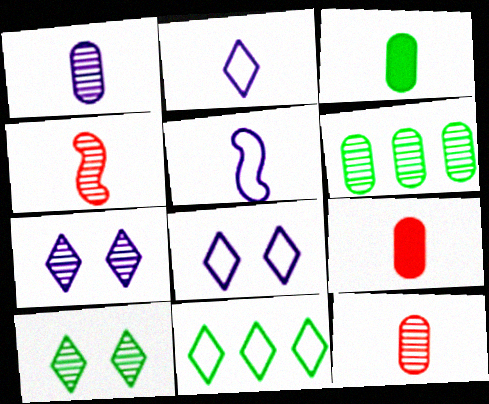[[2, 3, 4], 
[4, 6, 7]]